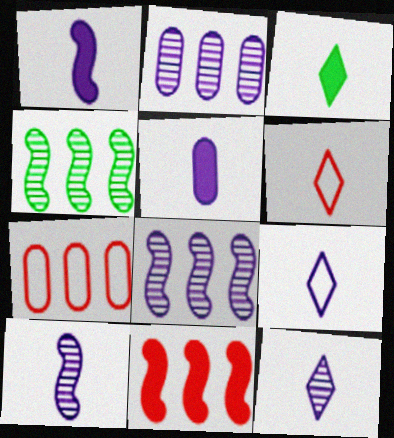[[3, 6, 12], 
[5, 9, 10]]